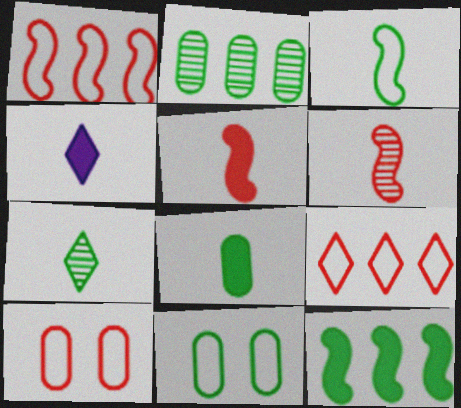[[2, 8, 11], 
[3, 7, 8], 
[4, 5, 8], 
[7, 11, 12]]